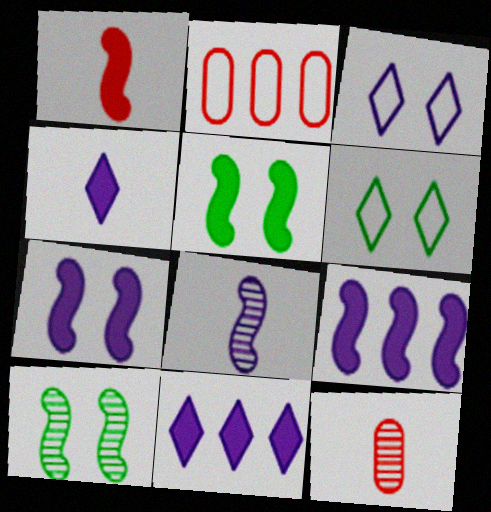[[1, 5, 9], 
[2, 4, 10], 
[6, 9, 12]]